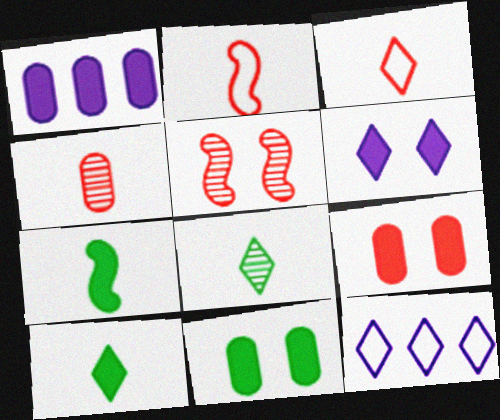[]